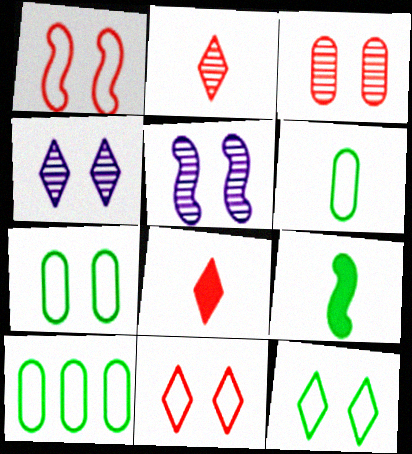[[5, 8, 10], 
[6, 7, 10]]